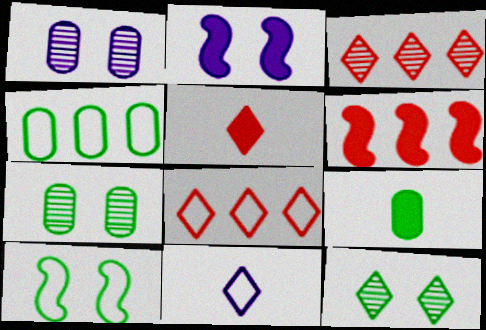[[4, 7, 9], 
[6, 7, 11]]